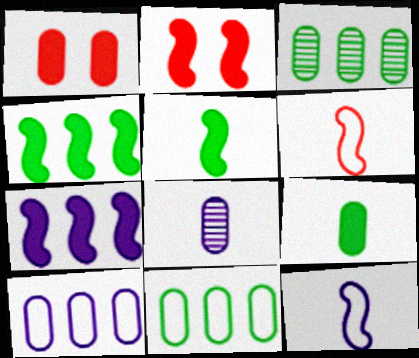[[1, 8, 11], 
[2, 5, 7]]